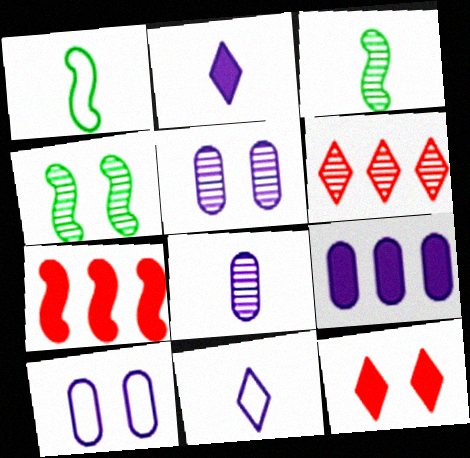[[3, 5, 6], 
[4, 6, 8], 
[4, 10, 12], 
[8, 9, 10]]